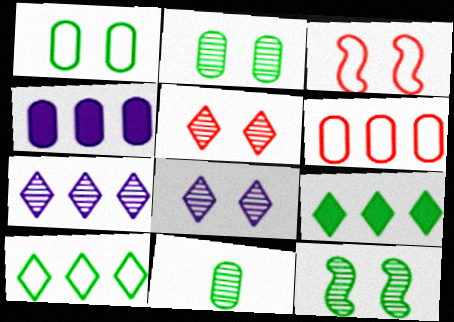[]